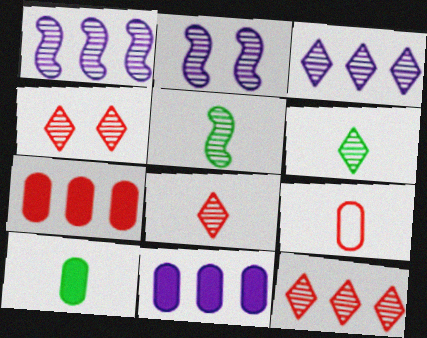[[3, 4, 6], 
[4, 8, 12]]